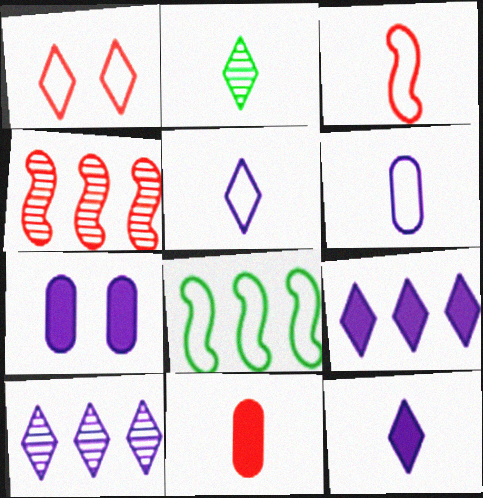[[1, 2, 9], 
[1, 4, 11], 
[1, 6, 8]]